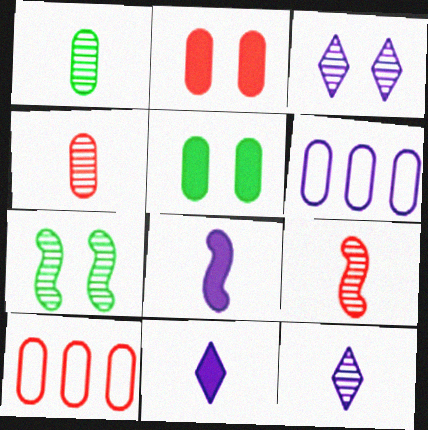[[1, 2, 6], 
[1, 9, 12], 
[2, 4, 10], 
[3, 6, 8], 
[4, 5, 6], 
[7, 10, 11]]